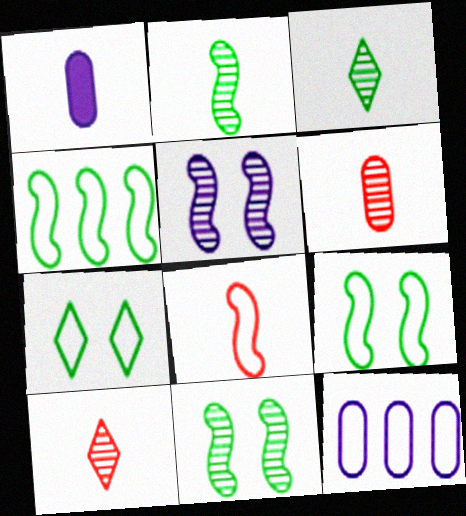[[1, 3, 8], 
[7, 8, 12]]